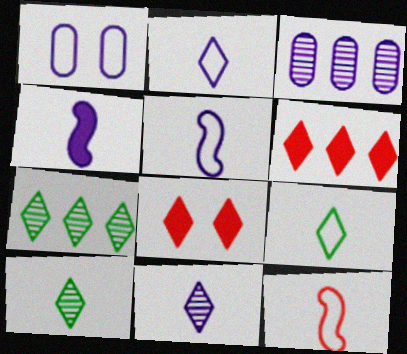[[2, 7, 8]]